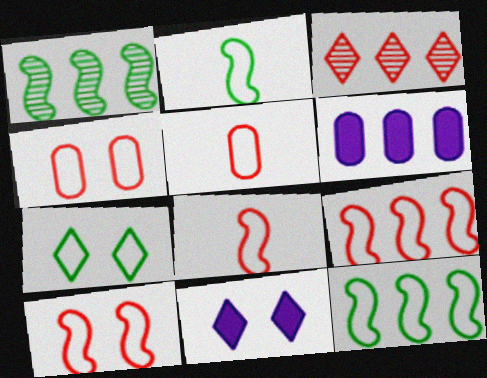[[1, 5, 11], 
[3, 6, 12], 
[8, 9, 10]]